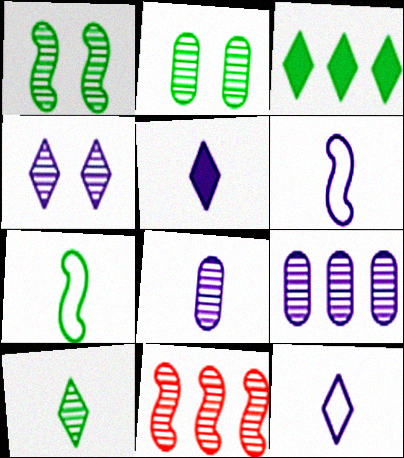[[2, 3, 7], 
[5, 6, 8]]